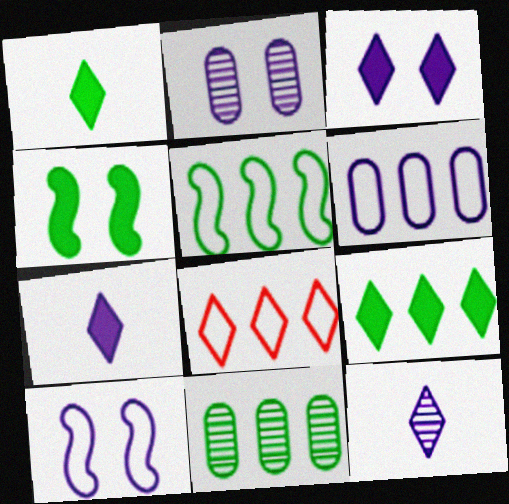[[2, 3, 10], 
[5, 6, 8], 
[5, 9, 11]]